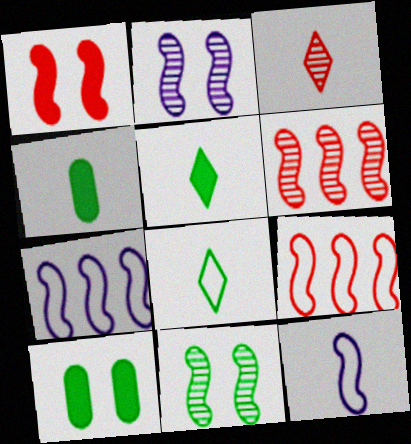[[3, 4, 12], 
[3, 7, 10]]